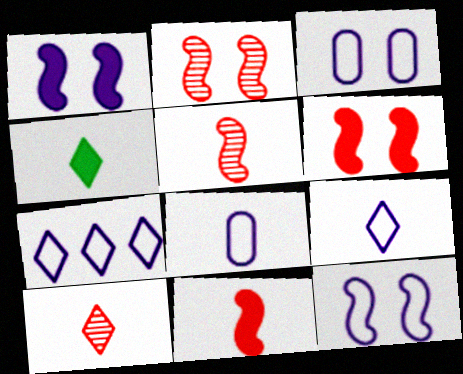[[4, 5, 8], 
[4, 9, 10], 
[7, 8, 12]]